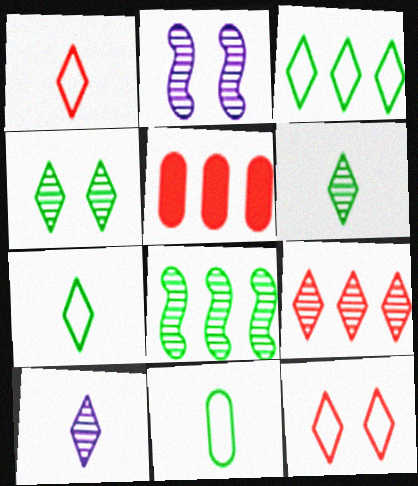[[2, 5, 7], 
[4, 9, 10]]